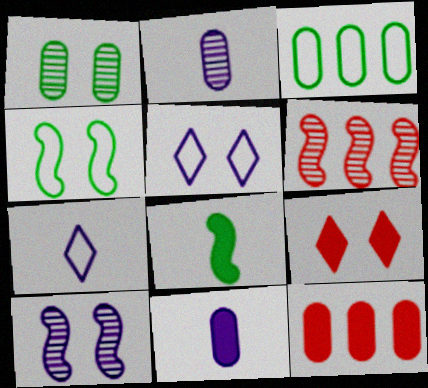[]